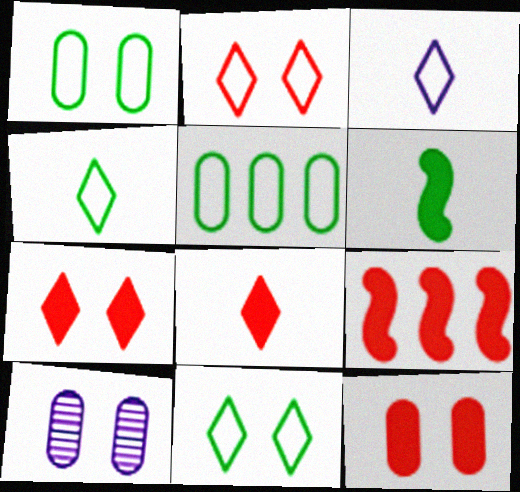[[1, 10, 12], 
[4, 9, 10], 
[8, 9, 12]]